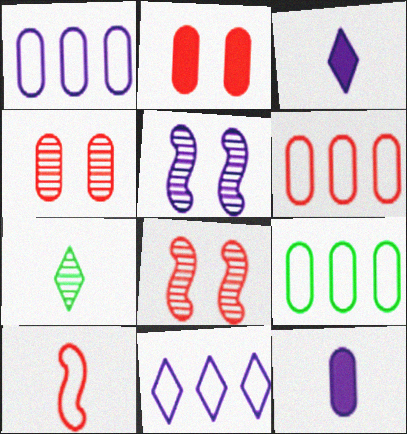[[1, 3, 5], 
[1, 6, 9], 
[3, 8, 9], 
[4, 9, 12], 
[5, 11, 12], 
[7, 10, 12]]